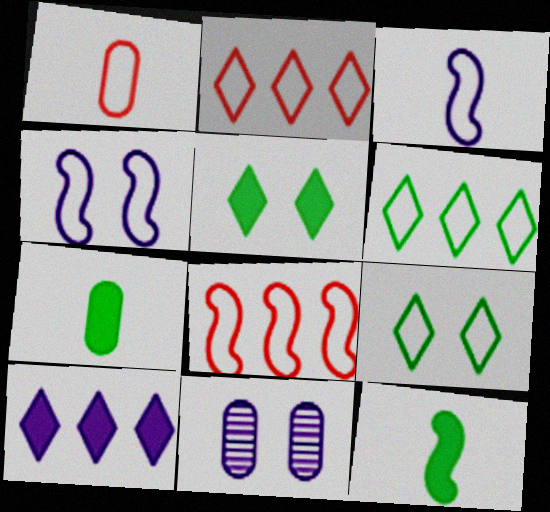[[1, 4, 6], 
[2, 11, 12], 
[3, 10, 11]]